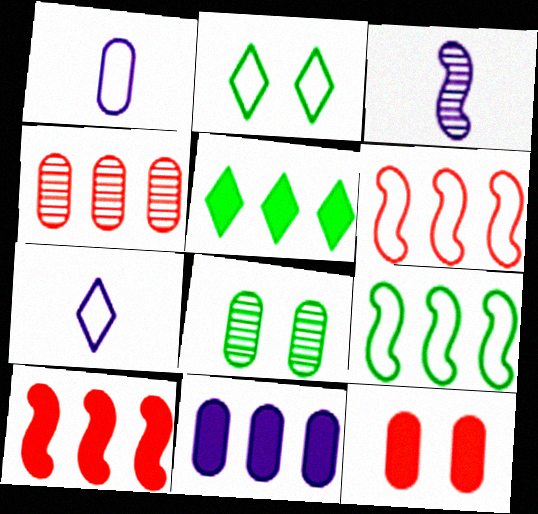[[1, 2, 6], 
[5, 10, 11], 
[7, 8, 10]]